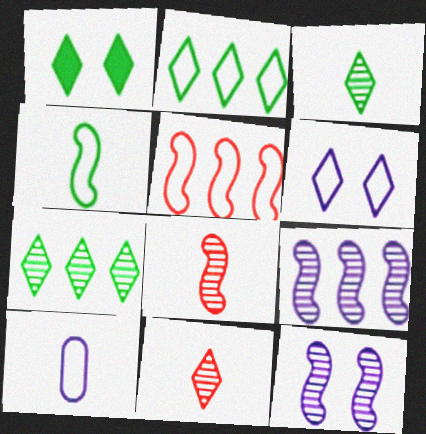[[1, 2, 3]]